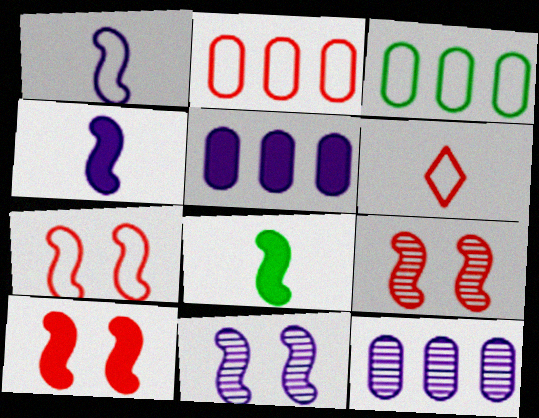[[2, 6, 7], 
[7, 9, 10]]